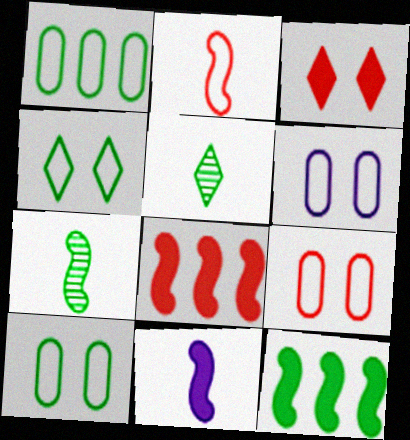[[2, 7, 11], 
[5, 6, 8], 
[5, 10, 12], 
[6, 9, 10]]